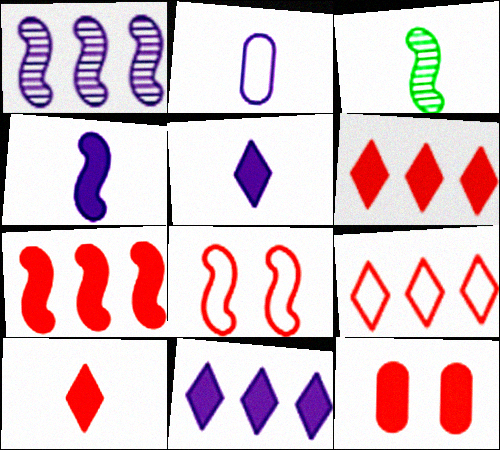[[2, 3, 10], 
[7, 10, 12]]